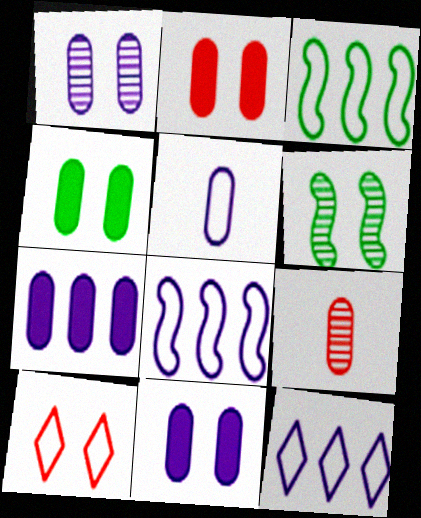[[1, 5, 7], 
[2, 4, 11], 
[3, 5, 10], 
[6, 10, 11]]